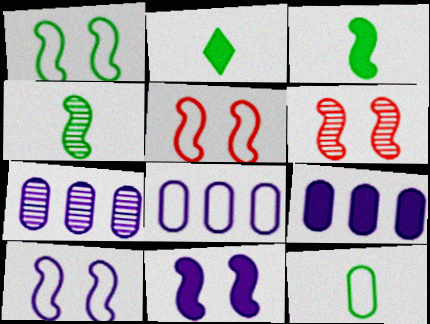[[1, 5, 10], 
[1, 6, 11], 
[2, 4, 12], 
[2, 5, 7], 
[2, 6, 8], 
[7, 8, 9]]